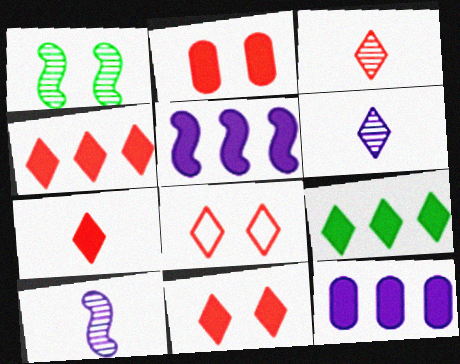[[3, 4, 8], 
[4, 7, 11], 
[6, 8, 9]]